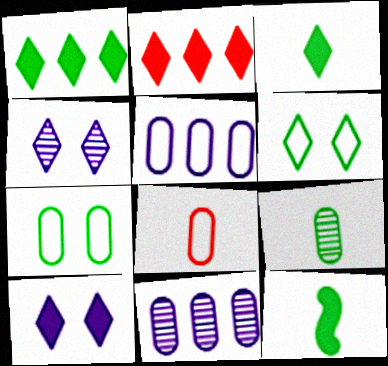[[2, 3, 10], 
[5, 7, 8]]